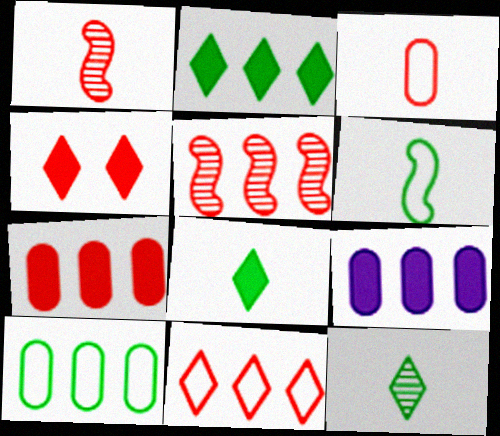[[3, 4, 5], 
[5, 7, 11]]